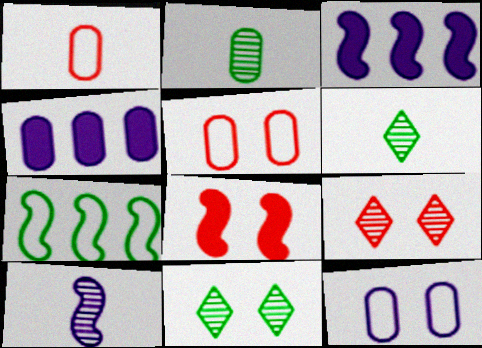[[1, 3, 11], 
[2, 4, 5], 
[3, 5, 6], 
[5, 8, 9], 
[7, 8, 10], 
[8, 11, 12]]